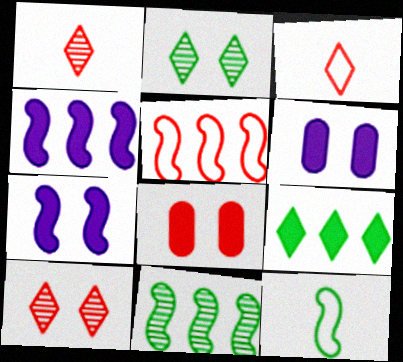[[1, 5, 8], 
[3, 6, 11], 
[4, 5, 11]]